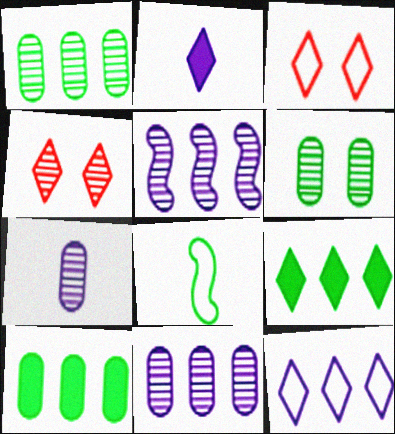[[6, 8, 9]]